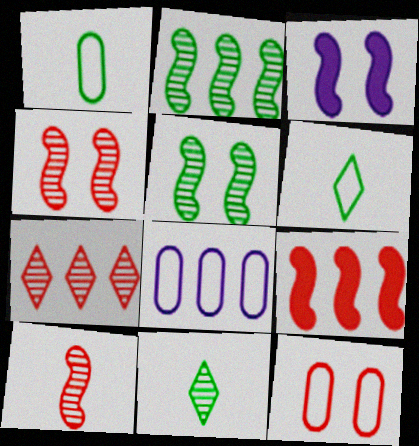[[1, 3, 7], 
[1, 8, 12]]